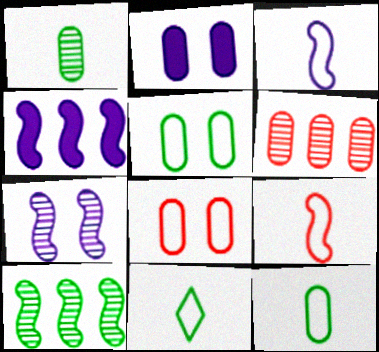[[2, 6, 12], 
[3, 4, 7]]